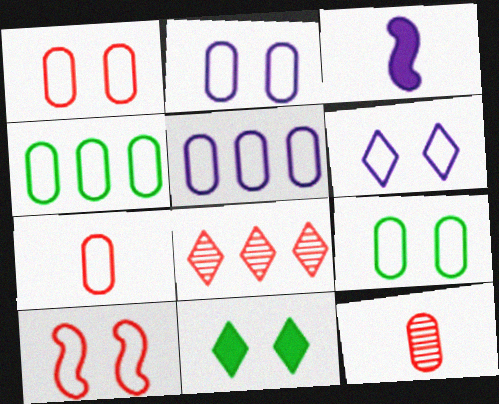[[1, 2, 9], 
[2, 4, 7], 
[3, 8, 9], 
[5, 7, 9], 
[6, 9, 10]]